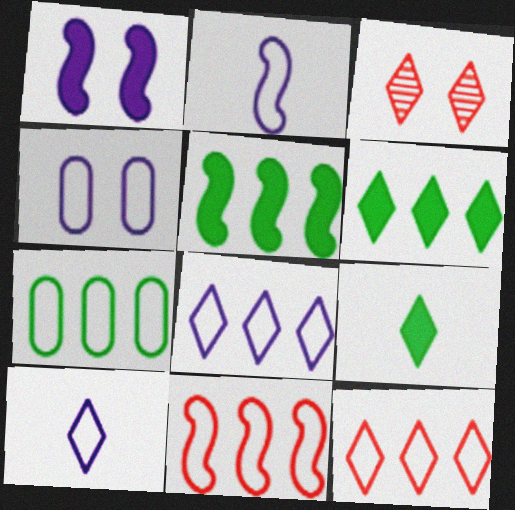[[2, 4, 8], 
[3, 6, 10], 
[3, 8, 9], 
[7, 8, 11]]